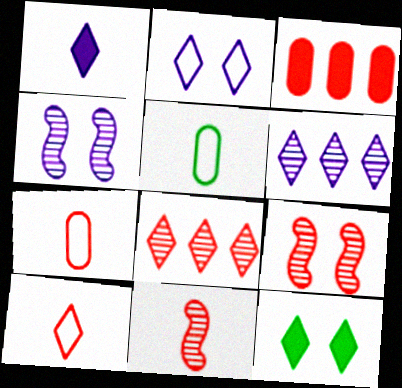[[1, 2, 6], 
[1, 5, 11], 
[3, 9, 10], 
[6, 10, 12]]